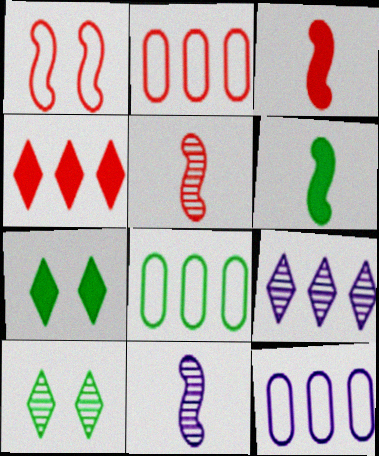[[2, 7, 11], 
[2, 8, 12], 
[3, 10, 12], 
[5, 7, 12], 
[6, 8, 10]]